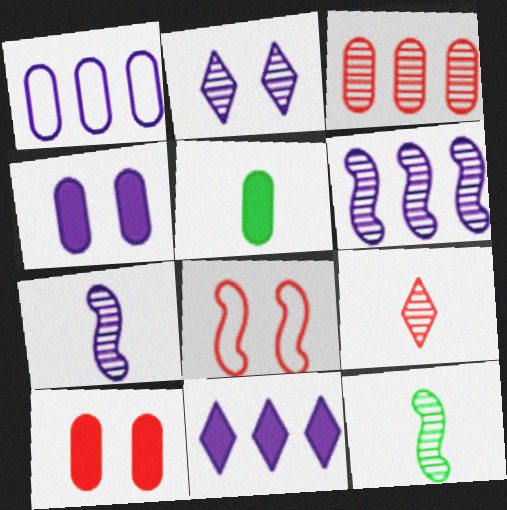[[1, 6, 11], 
[2, 3, 12]]